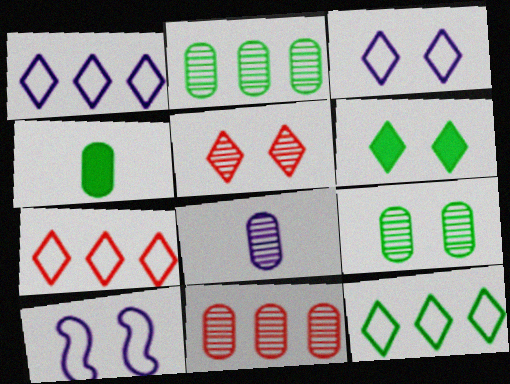[[1, 7, 12], 
[3, 5, 6], 
[8, 9, 11]]